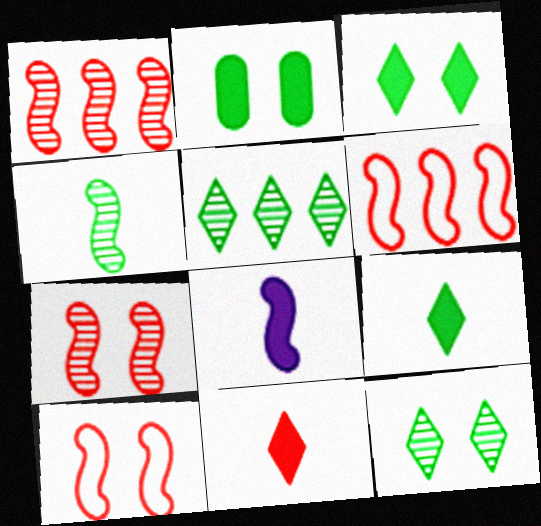[]